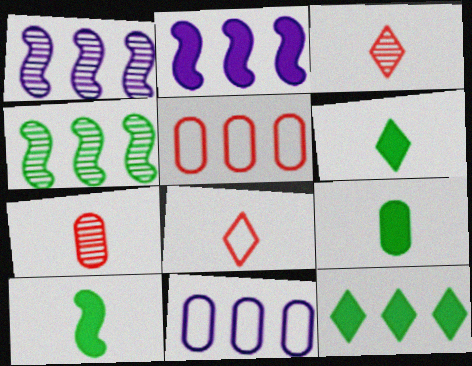[[1, 5, 12], 
[6, 9, 10]]